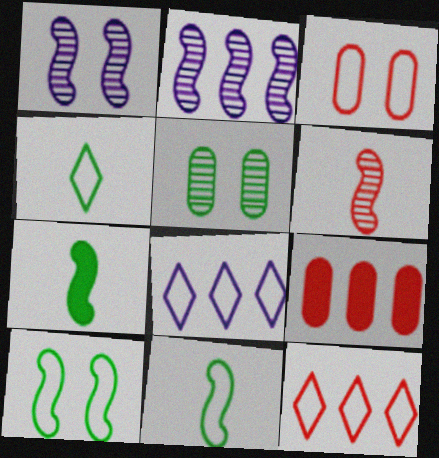[[1, 4, 9], 
[3, 8, 11]]